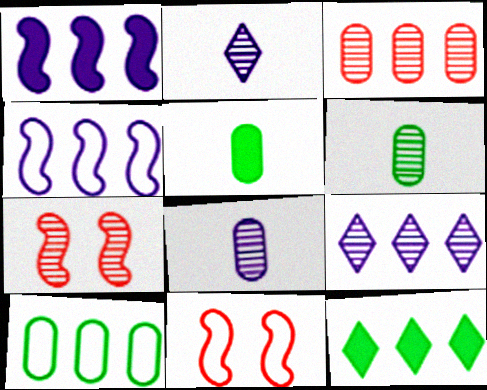[[3, 4, 12], 
[5, 9, 11], 
[6, 7, 9], 
[8, 11, 12]]